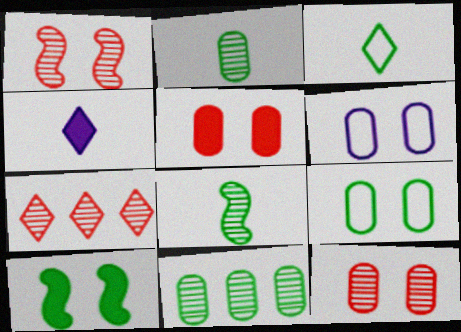[[3, 10, 11]]